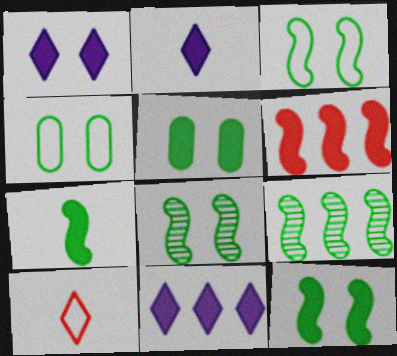[[1, 2, 11], 
[2, 5, 6], 
[3, 7, 9], 
[3, 8, 12]]